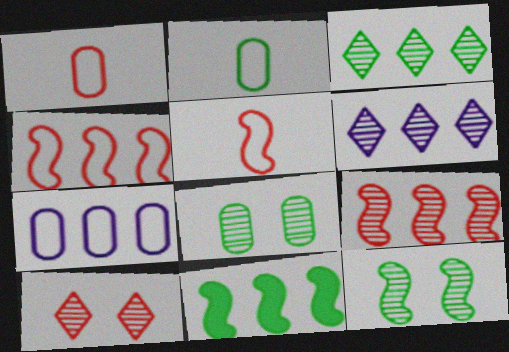[]